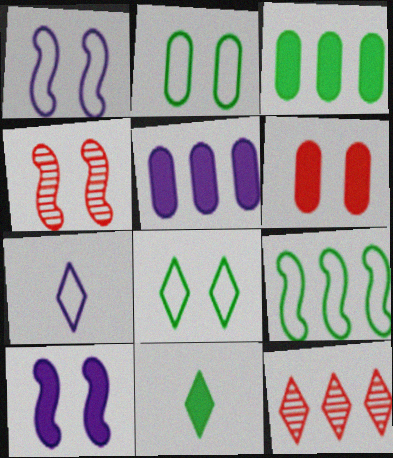[[3, 4, 7], 
[5, 9, 12]]